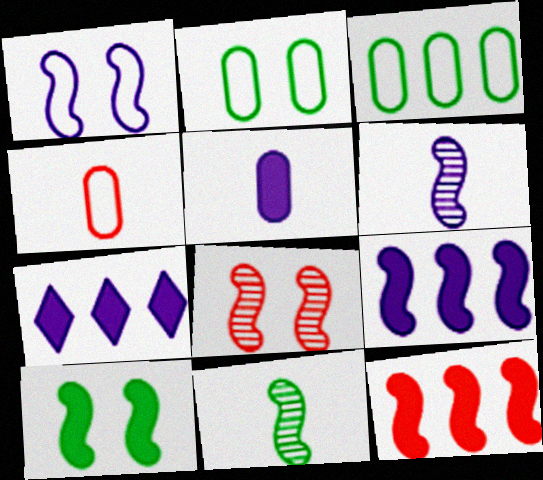[[1, 6, 9], 
[1, 8, 10], 
[1, 11, 12]]